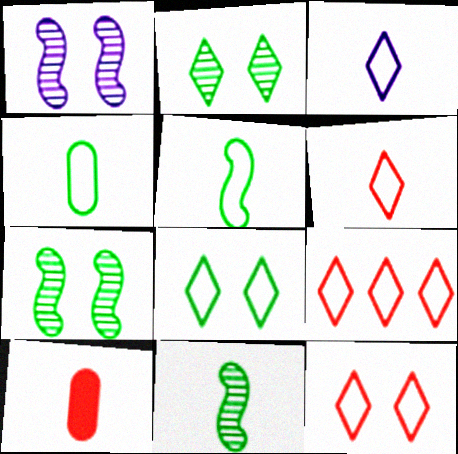[[3, 8, 9], 
[3, 10, 11], 
[6, 9, 12]]